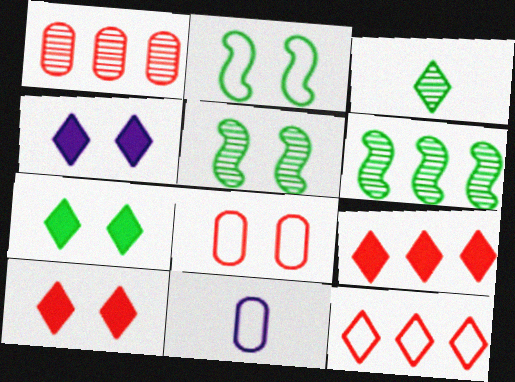[[2, 11, 12], 
[3, 4, 12], 
[4, 5, 8], 
[4, 7, 10], 
[5, 9, 11], 
[6, 10, 11]]